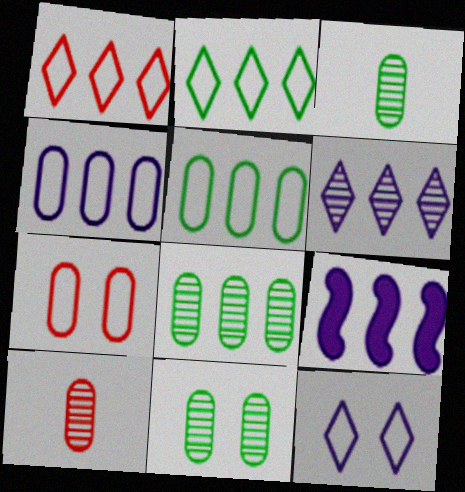[[1, 8, 9], 
[3, 8, 11], 
[4, 6, 9]]